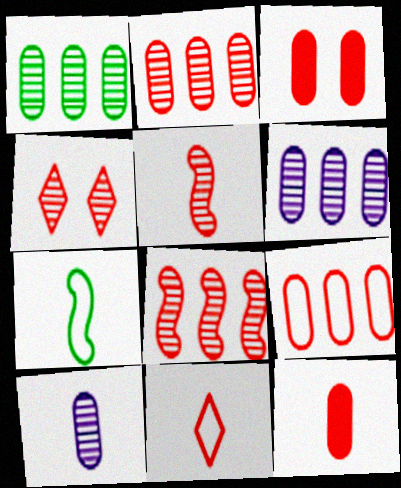[[1, 2, 6], 
[2, 4, 5], 
[3, 8, 11], 
[5, 11, 12]]